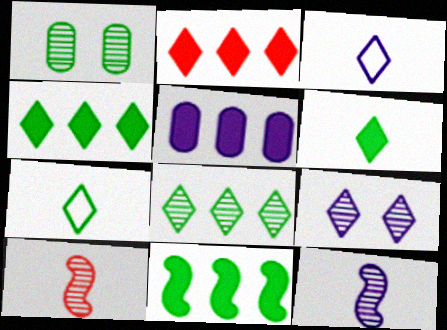[[1, 7, 11], 
[2, 5, 11], 
[2, 7, 9]]